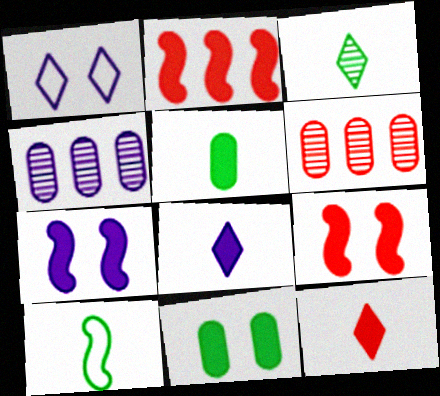[[2, 8, 11], 
[3, 5, 10]]